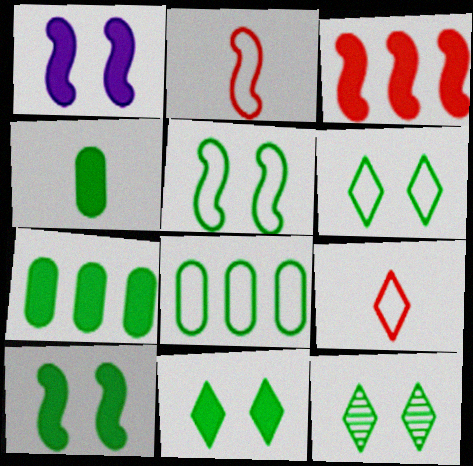[[6, 11, 12]]